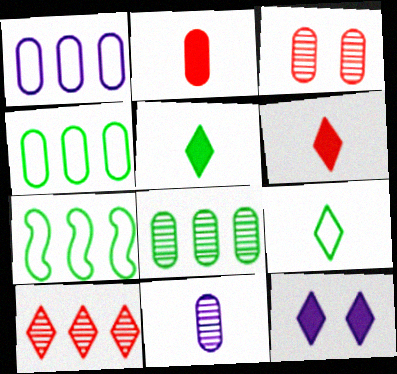[[3, 8, 11], 
[9, 10, 12]]